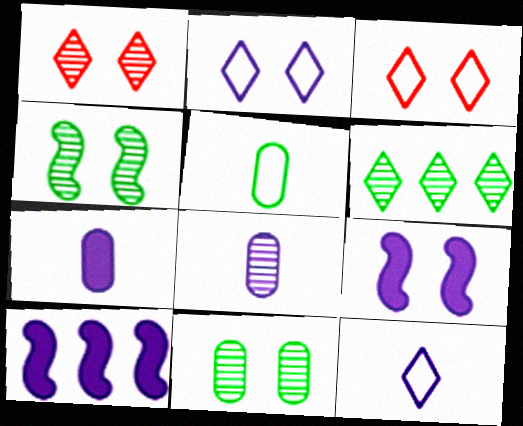[[1, 5, 10], 
[2, 8, 10], 
[3, 9, 11]]